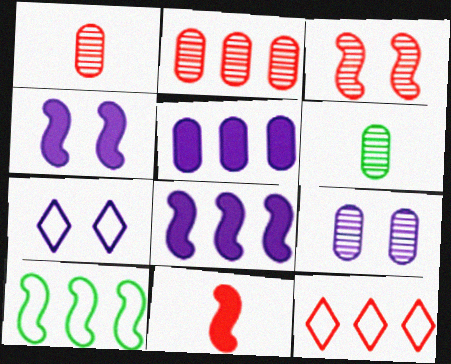[[2, 6, 9], 
[4, 6, 12], 
[4, 7, 9]]